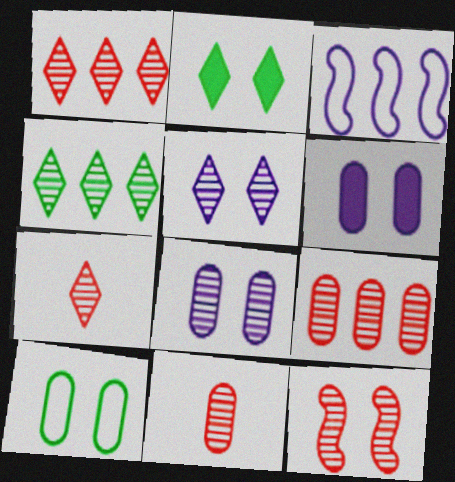[[1, 11, 12], 
[2, 3, 11], 
[4, 5, 7], 
[7, 9, 12]]